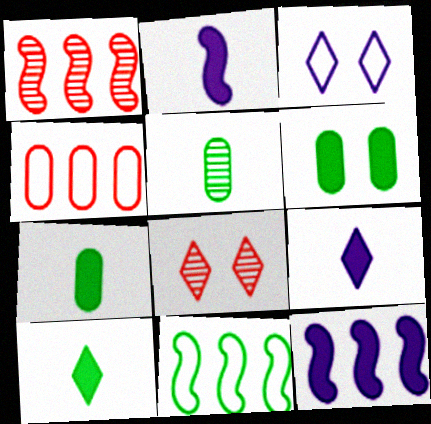[[1, 3, 7], 
[1, 11, 12]]